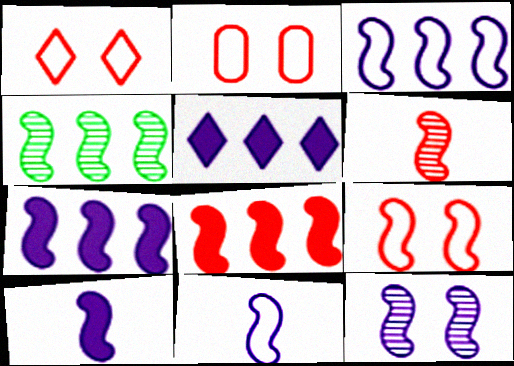[[1, 2, 9], 
[3, 4, 8], 
[3, 10, 12], 
[4, 6, 12], 
[4, 9, 10], 
[6, 8, 9], 
[7, 11, 12]]